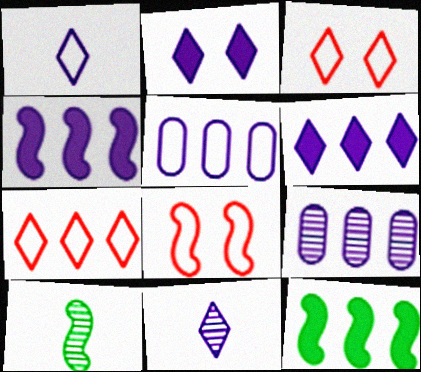[[4, 8, 10], 
[7, 9, 12]]